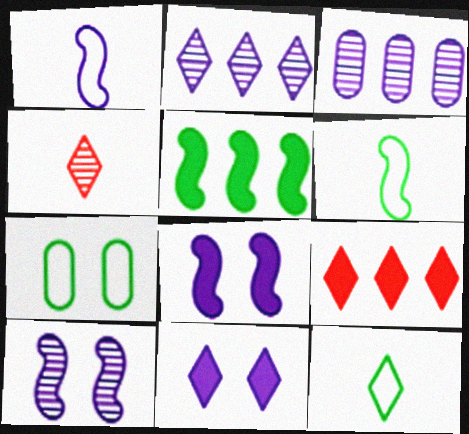[[1, 3, 11]]